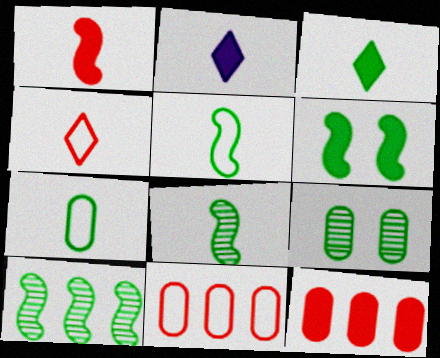[[2, 6, 12], 
[3, 7, 8], 
[5, 6, 10]]